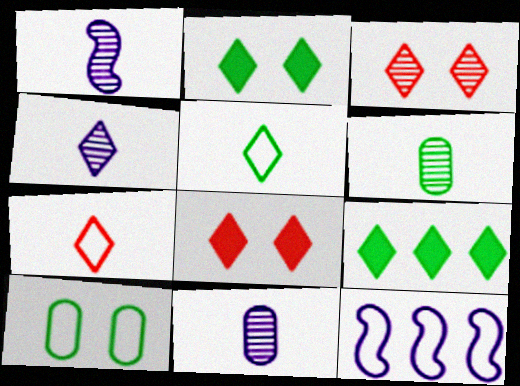[[1, 4, 11], 
[6, 8, 12], 
[7, 10, 12]]